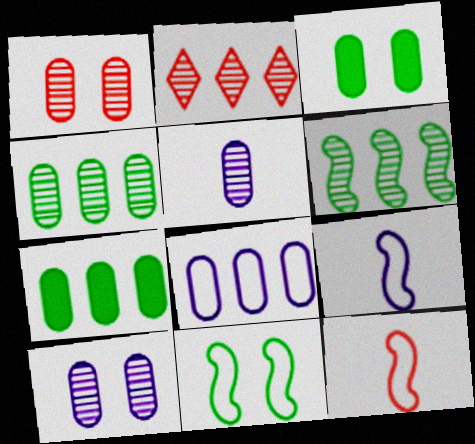[[1, 4, 5], 
[2, 3, 9]]